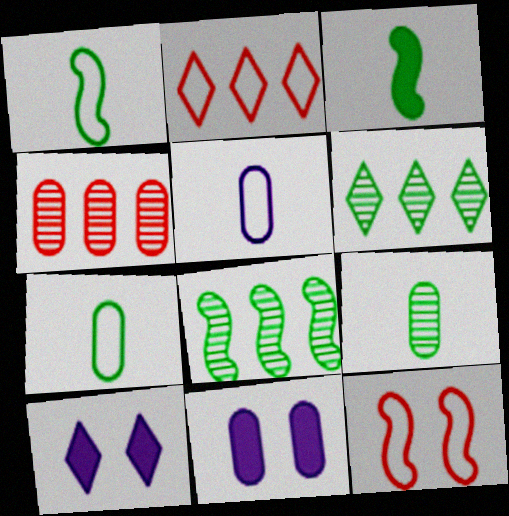[[1, 4, 10], 
[4, 7, 11]]